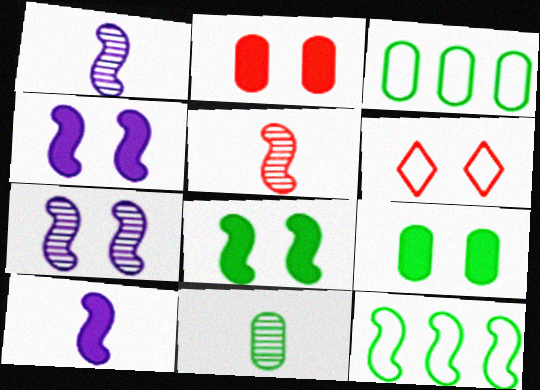[[3, 9, 11], 
[4, 5, 12], 
[6, 7, 9]]